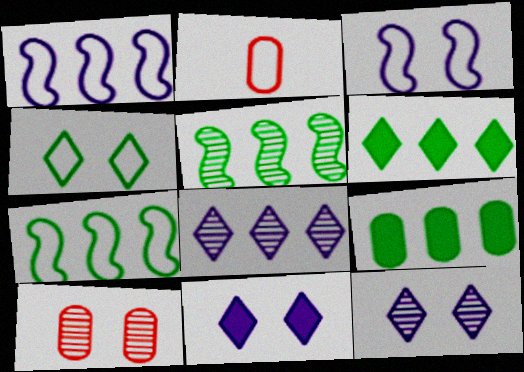[[1, 2, 4], 
[2, 5, 11]]